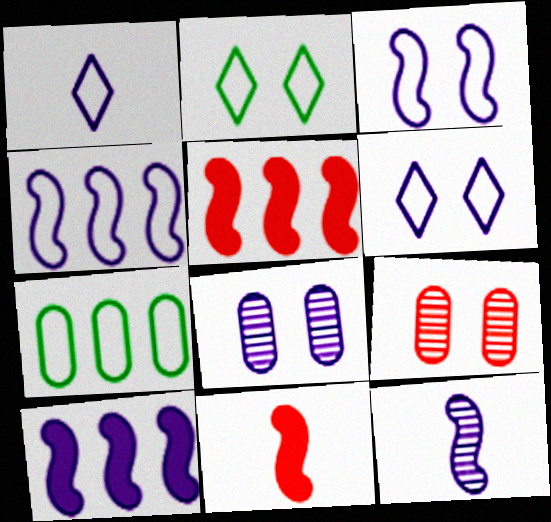[[1, 8, 10], 
[3, 10, 12]]